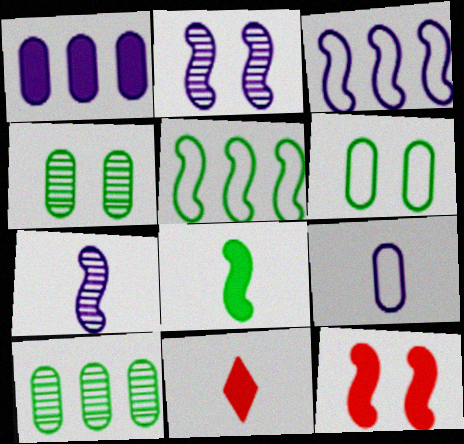[[3, 4, 11], 
[5, 7, 12]]